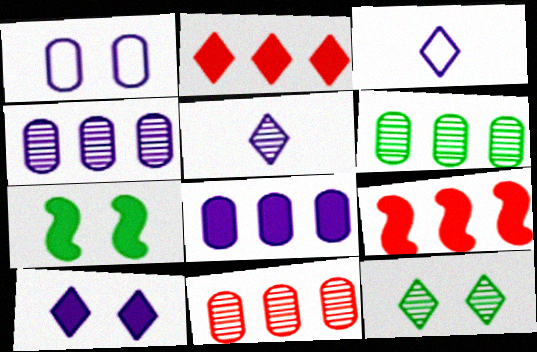[[2, 3, 12], 
[3, 7, 11], 
[4, 6, 11]]